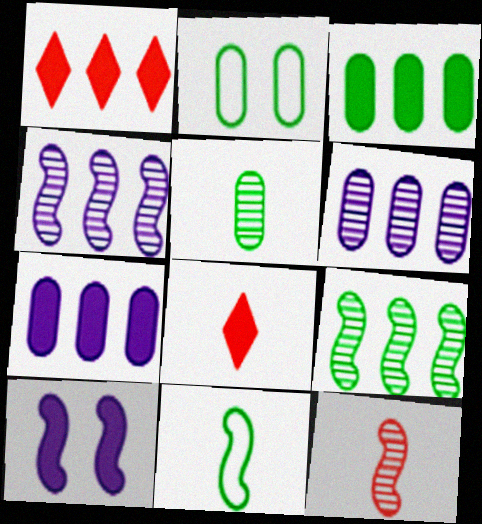[[2, 3, 5], 
[2, 4, 8], 
[3, 8, 10]]